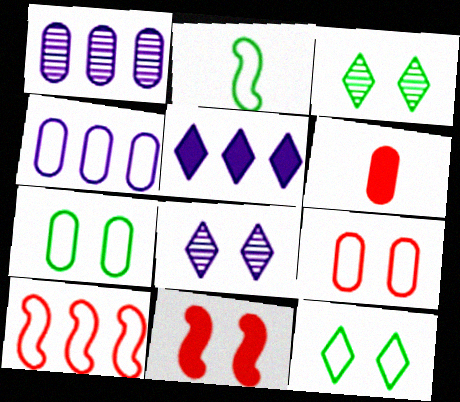[[1, 6, 7], 
[7, 8, 11]]